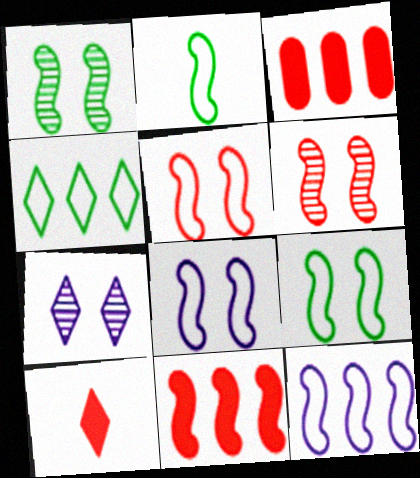[[2, 3, 7], 
[2, 5, 12], 
[4, 7, 10], 
[5, 8, 9]]